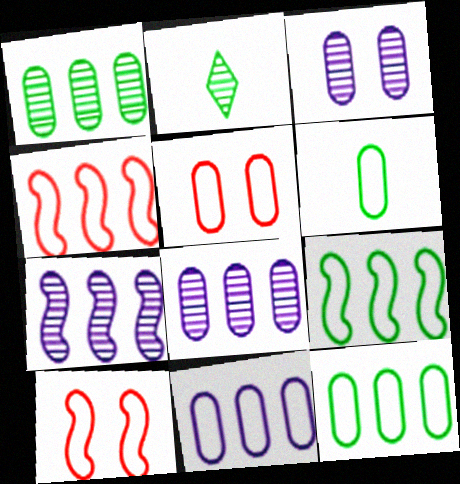[[5, 6, 11]]